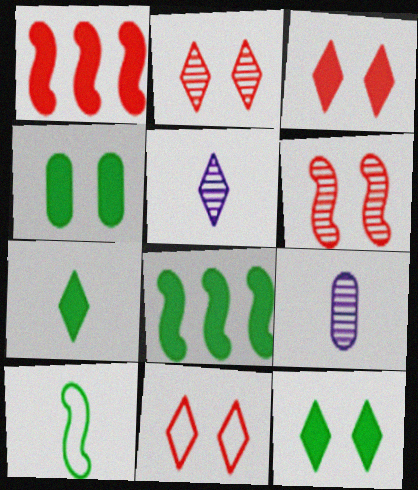[[2, 3, 11], 
[4, 7, 8], 
[8, 9, 11]]